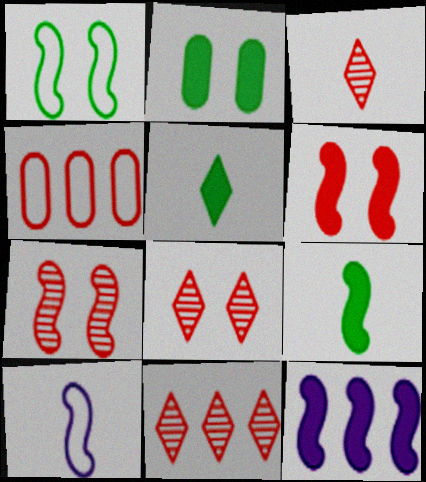[[2, 10, 11], 
[3, 4, 6], 
[3, 8, 11], 
[6, 9, 12]]